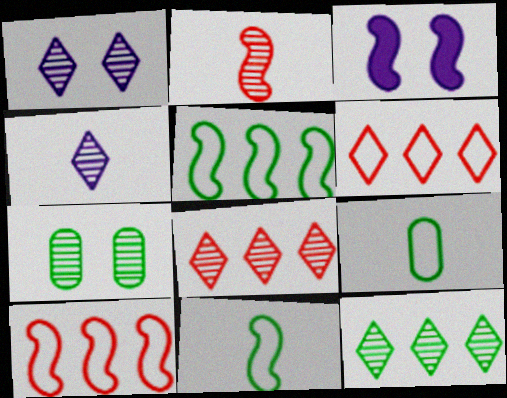[[2, 3, 5], 
[3, 8, 9]]